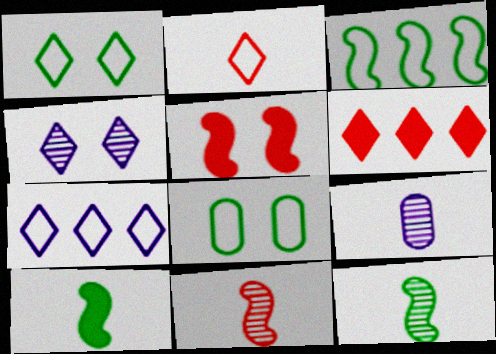[[1, 2, 7], 
[2, 9, 10], 
[4, 5, 8]]